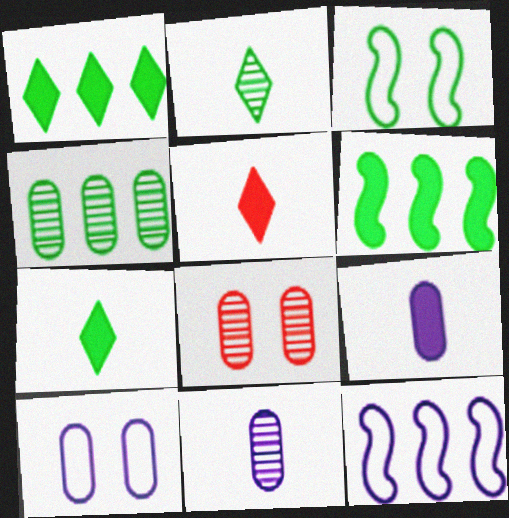[[3, 4, 7], 
[4, 8, 11], 
[7, 8, 12]]